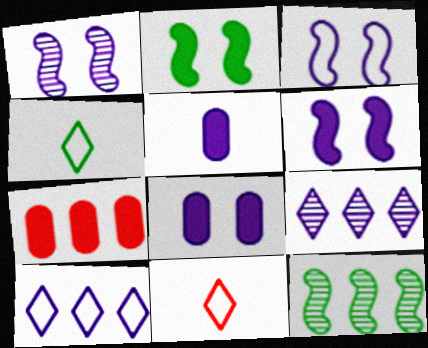[[1, 3, 6], 
[1, 4, 7], 
[1, 5, 10], 
[3, 5, 9], 
[7, 10, 12], 
[8, 11, 12]]